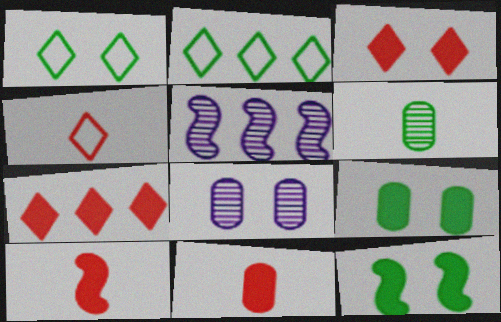[[1, 5, 11], 
[2, 6, 12], 
[2, 8, 10], 
[4, 5, 9]]